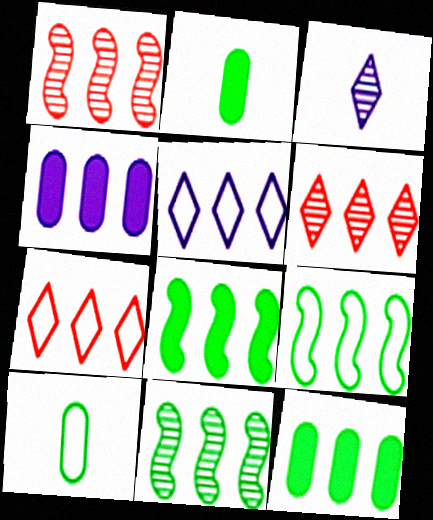[[1, 5, 12], 
[4, 6, 9], 
[4, 7, 11], 
[8, 9, 11]]